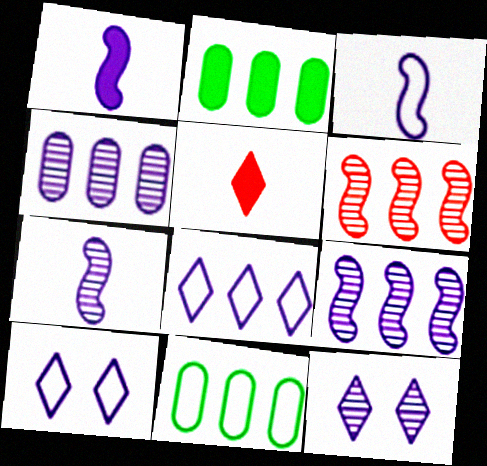[[1, 3, 7], 
[1, 4, 10], 
[2, 6, 8], 
[4, 7, 12]]